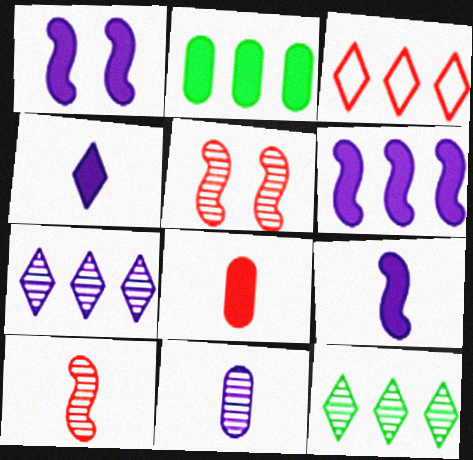[[1, 6, 9], 
[3, 5, 8], 
[5, 11, 12]]